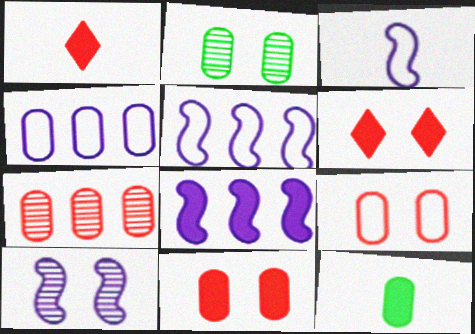[[1, 2, 5], 
[3, 8, 10], 
[6, 8, 12]]